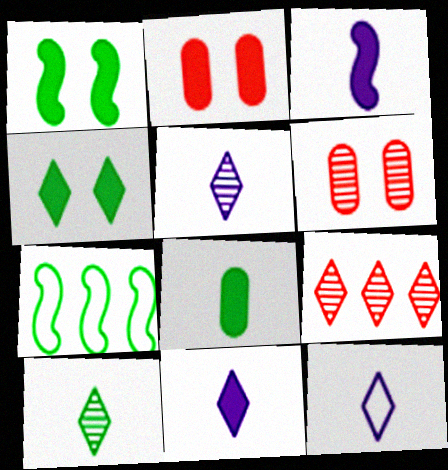[[2, 5, 7], 
[4, 9, 12], 
[5, 11, 12], 
[6, 7, 11]]